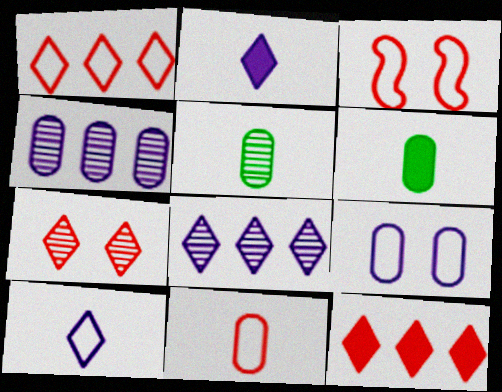[[1, 3, 11], 
[3, 6, 8]]